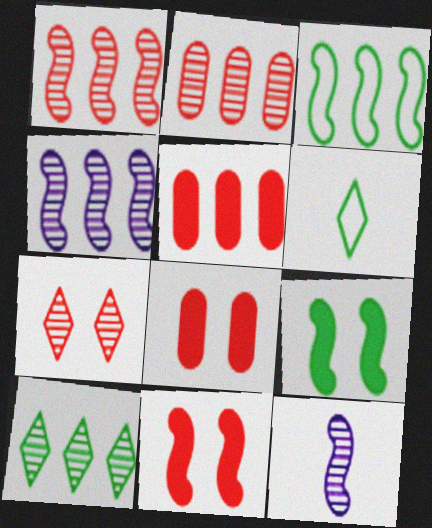[[2, 4, 10], 
[3, 11, 12], 
[4, 6, 8]]